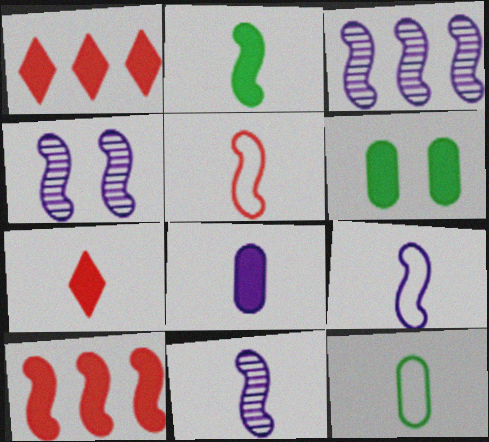[[1, 4, 12], 
[2, 5, 11], 
[2, 7, 8], 
[3, 4, 11], 
[7, 11, 12]]